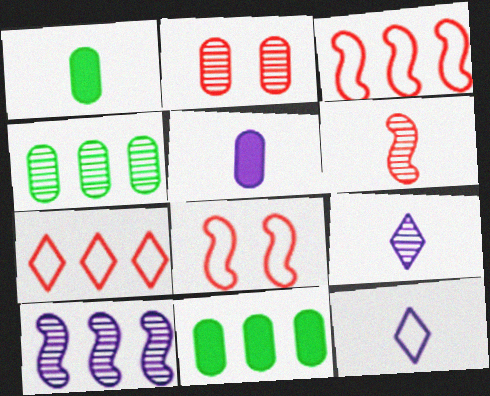[[1, 6, 12], 
[7, 10, 11], 
[8, 9, 11]]